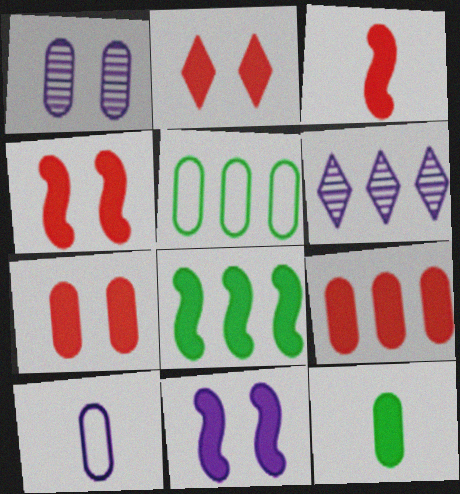[[2, 3, 9], 
[2, 4, 7], 
[3, 8, 11], 
[6, 10, 11]]